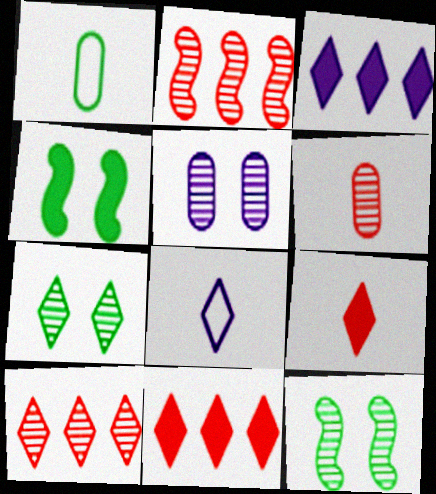[[7, 8, 11]]